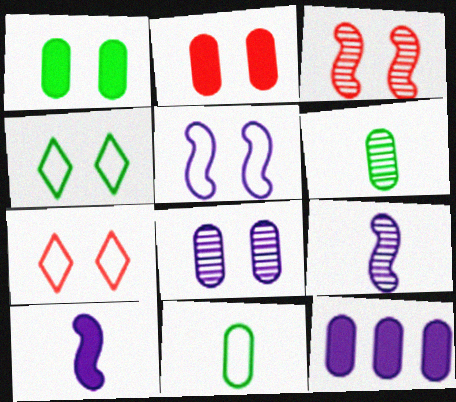[[2, 3, 7]]